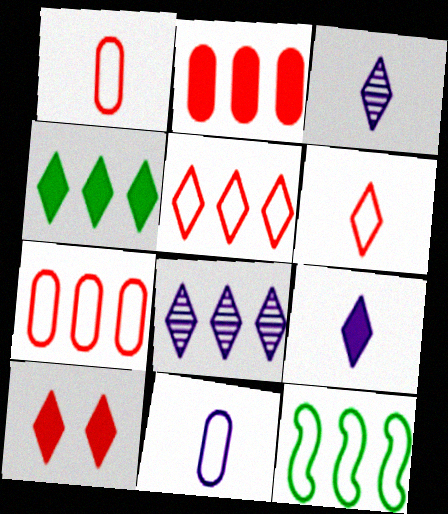[[2, 8, 12], 
[4, 5, 8], 
[4, 9, 10]]